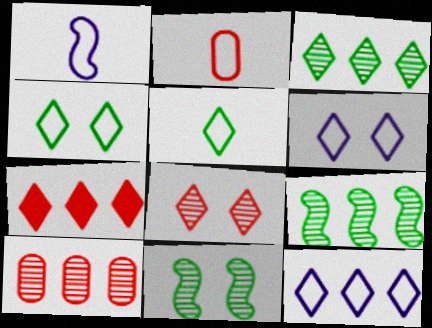[[1, 2, 5], 
[3, 7, 12]]